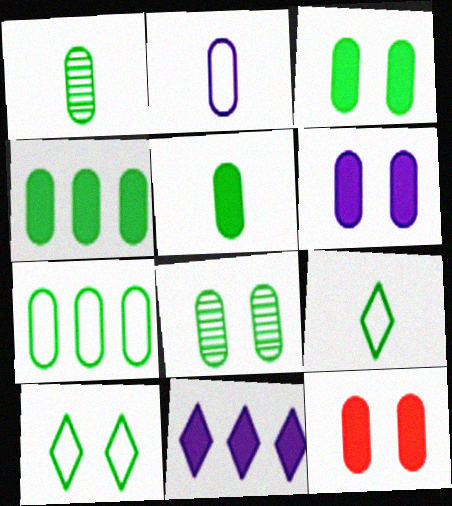[[1, 3, 7], 
[3, 4, 5], 
[3, 6, 12], 
[5, 7, 8]]